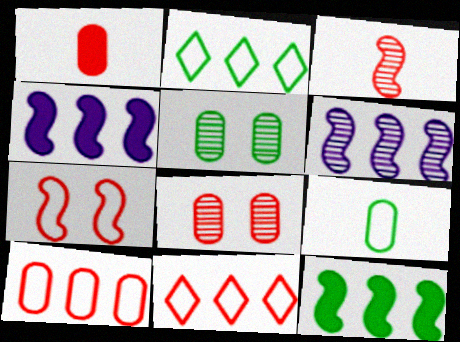[[1, 8, 10]]